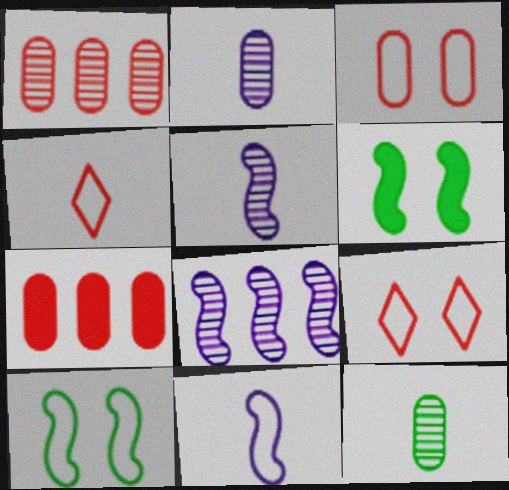[]